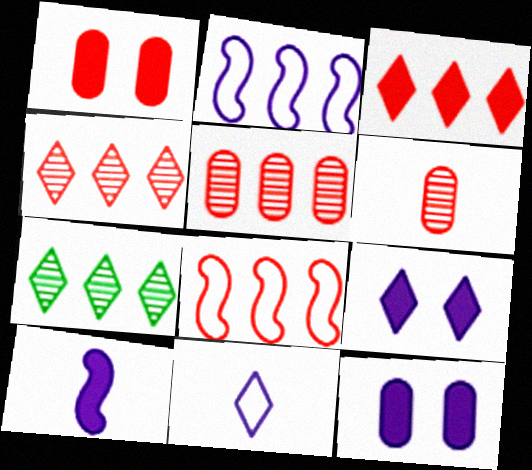[[3, 5, 8]]